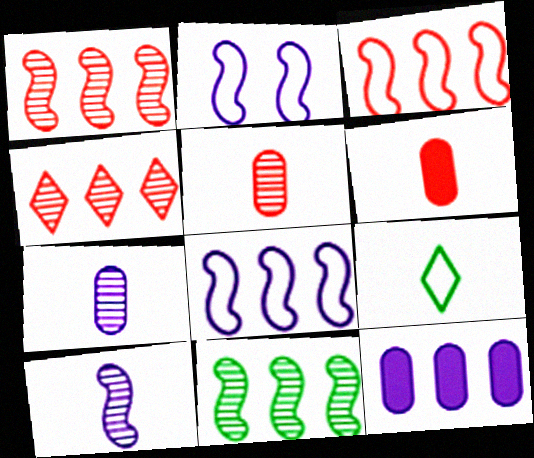[[6, 9, 10]]